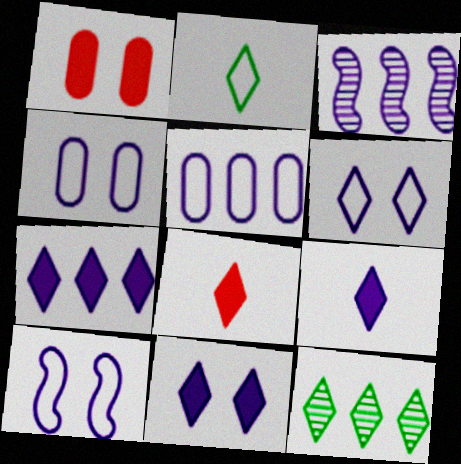[[1, 2, 3], 
[3, 4, 9], 
[3, 5, 7], 
[4, 6, 10], 
[6, 8, 12], 
[7, 9, 11]]